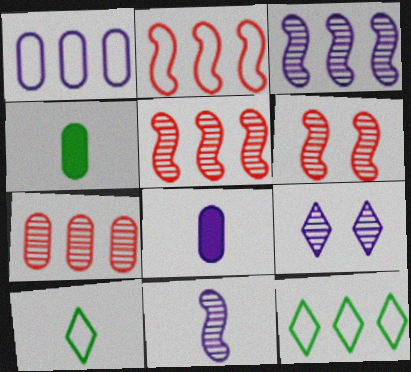[[1, 2, 12], 
[2, 4, 9], 
[6, 8, 12]]